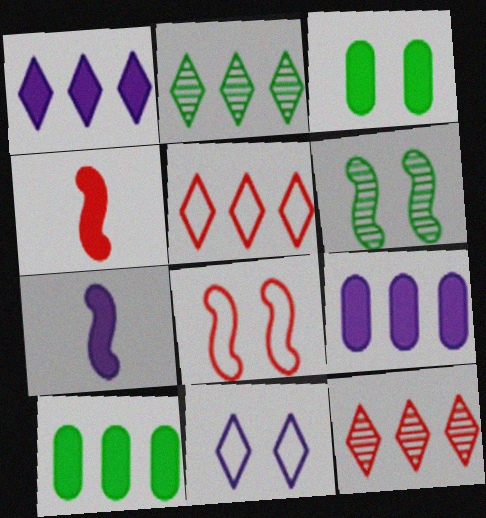[[1, 2, 5], 
[1, 3, 4]]